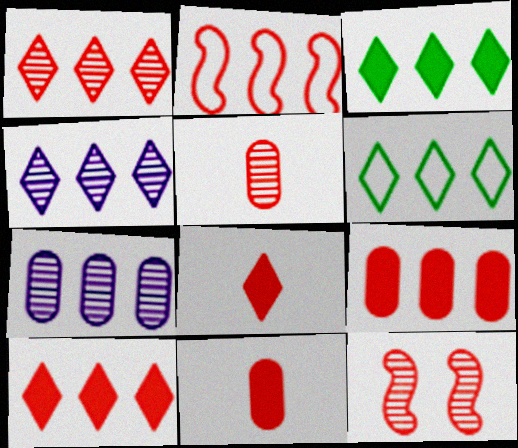[[1, 2, 9], 
[1, 5, 12], 
[2, 3, 7], 
[4, 6, 10]]